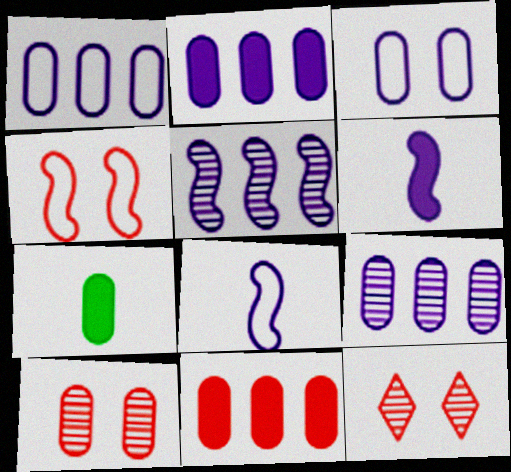[[1, 2, 9], 
[1, 7, 10]]